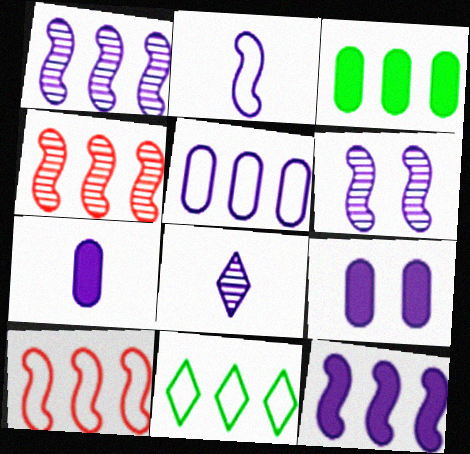[[2, 6, 12], 
[2, 7, 8], 
[5, 10, 11]]